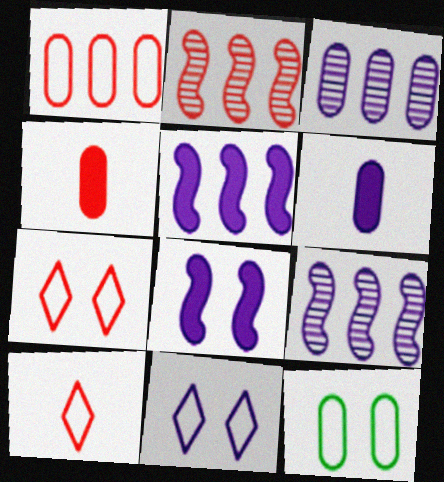[[2, 4, 7], 
[3, 4, 12], 
[6, 9, 11]]